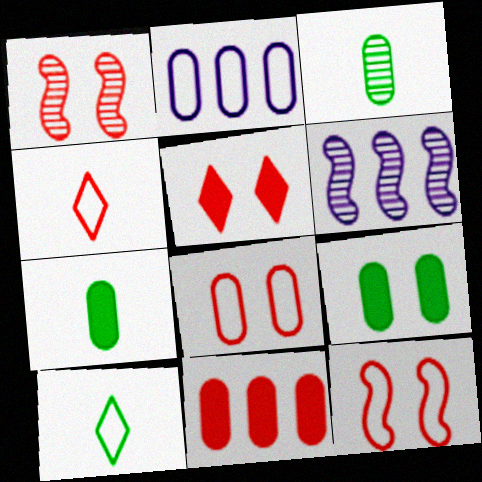[[1, 4, 11], 
[1, 5, 8], 
[2, 10, 12], 
[4, 6, 9]]